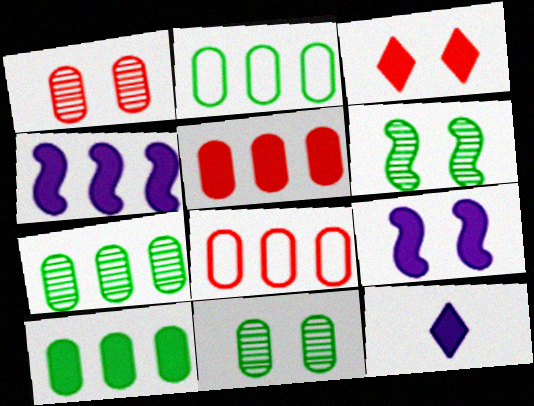[[2, 7, 10], 
[6, 8, 12]]